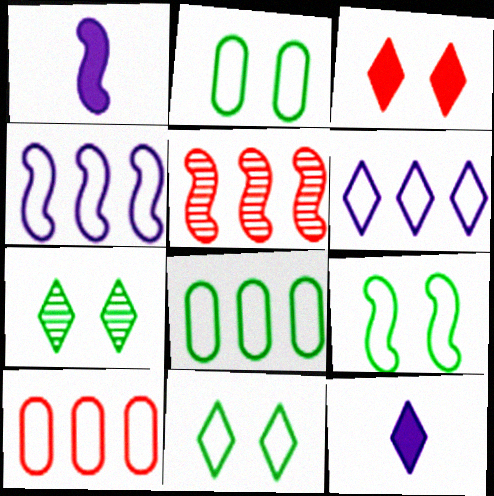[[1, 5, 9], 
[1, 7, 10], 
[2, 5, 12], 
[2, 9, 11]]